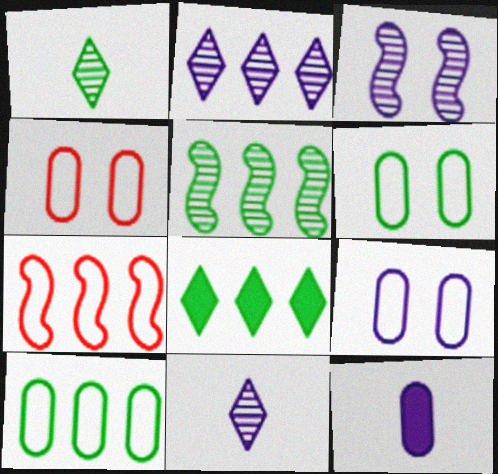[[4, 6, 9], 
[5, 8, 10]]